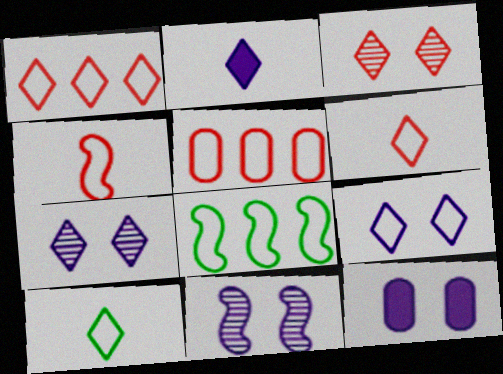[[1, 9, 10], 
[9, 11, 12]]